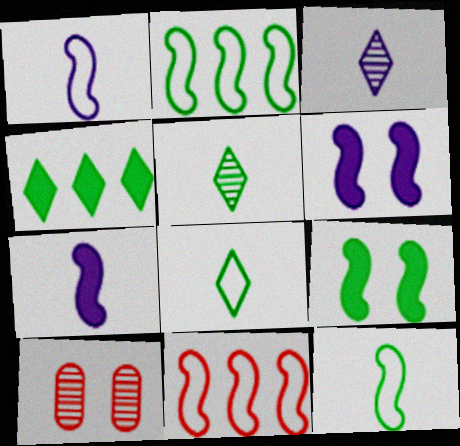[[1, 4, 10]]